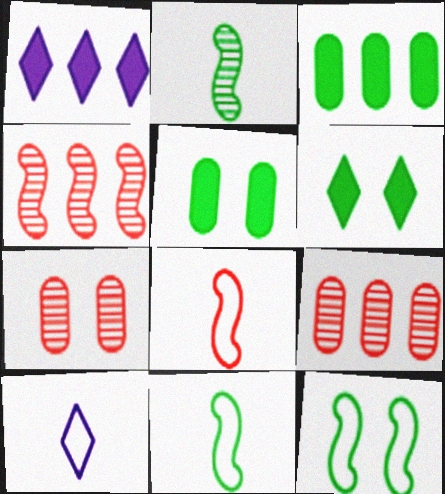[[1, 7, 11], 
[4, 5, 10]]